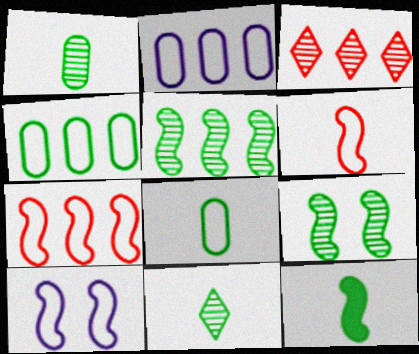[[8, 11, 12]]